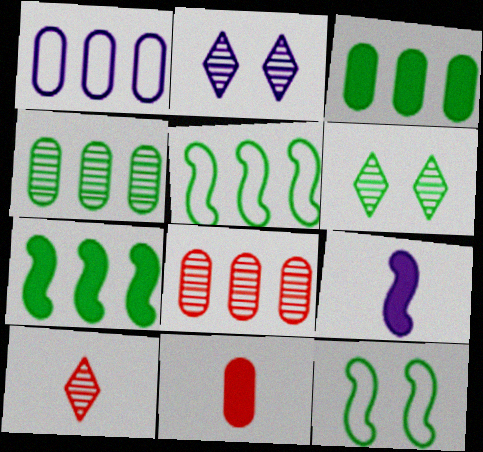[[1, 2, 9], 
[1, 3, 8], 
[2, 5, 11]]